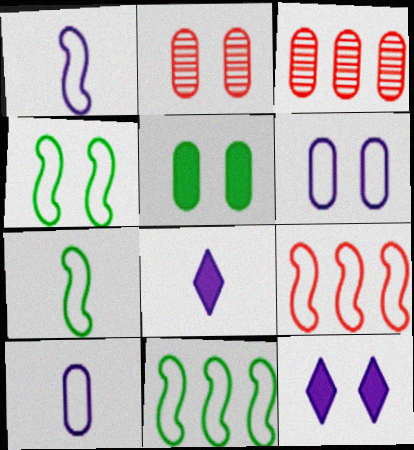[[1, 4, 9], 
[2, 4, 12], 
[2, 5, 6], 
[2, 8, 11], 
[3, 4, 8], 
[3, 5, 10], 
[3, 7, 12], 
[4, 7, 11]]